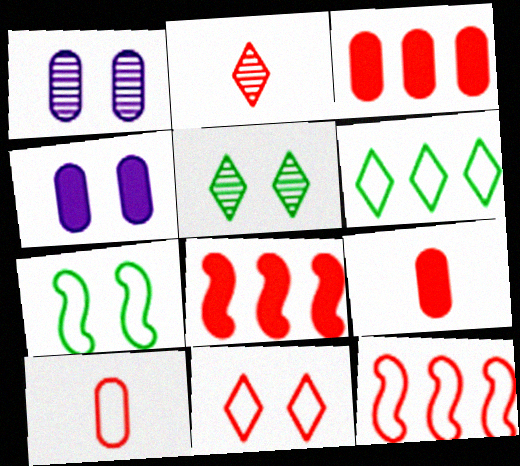[[10, 11, 12]]